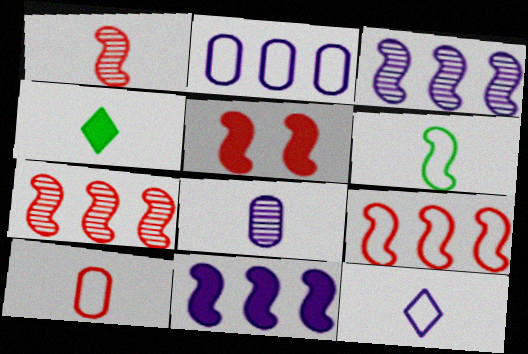[[1, 5, 9], 
[3, 5, 6], 
[6, 10, 12]]